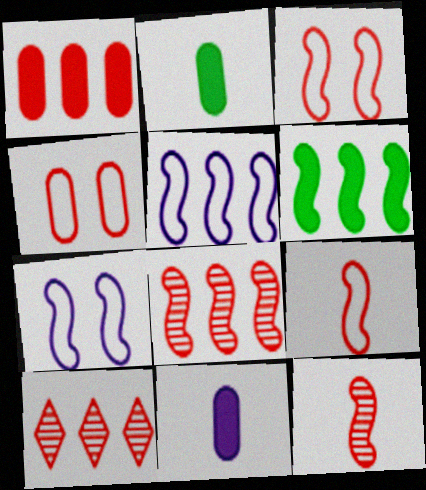[[2, 7, 10], 
[5, 6, 8], 
[6, 7, 12]]